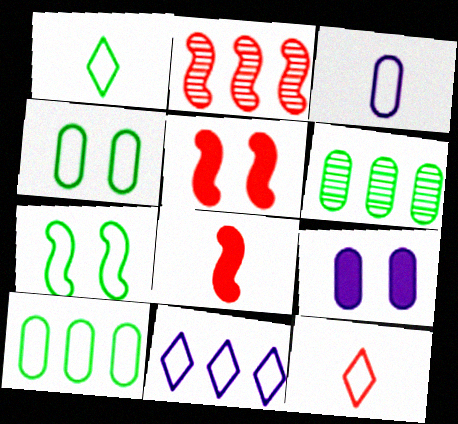[[1, 2, 9], 
[1, 7, 10]]